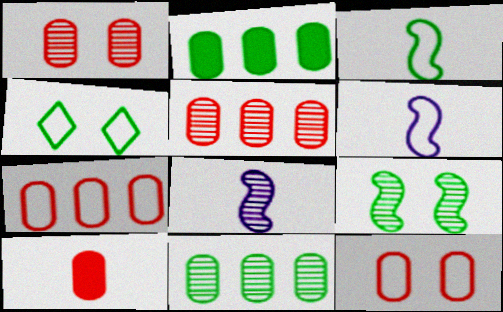[[1, 7, 10], 
[4, 6, 7], 
[5, 10, 12]]